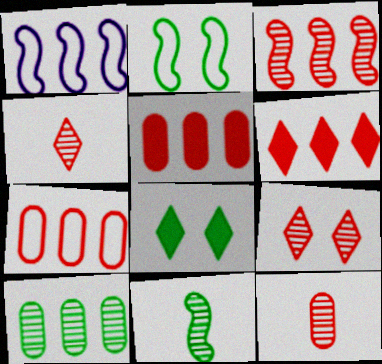[[1, 6, 10], 
[1, 8, 12], 
[3, 6, 7], 
[3, 9, 12]]